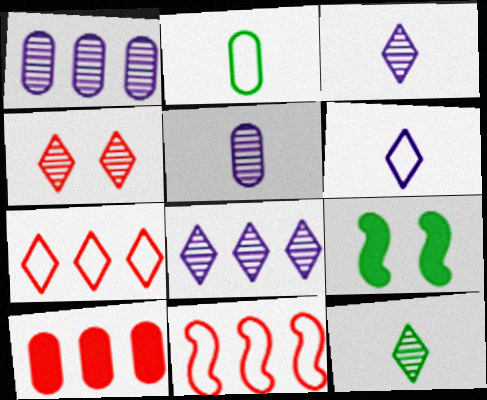[[4, 8, 12], 
[5, 7, 9]]